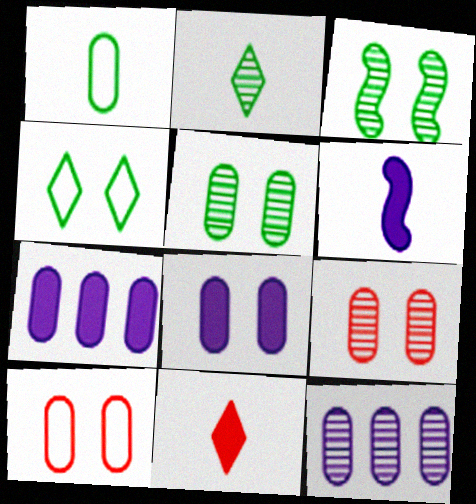[[1, 7, 9], 
[5, 8, 10]]